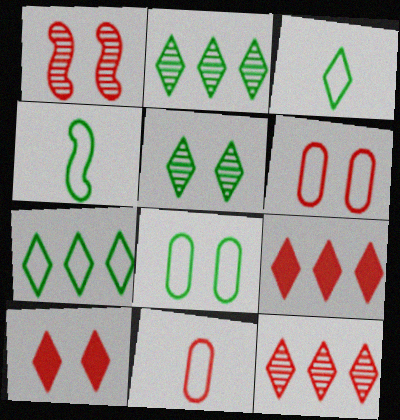[[1, 6, 10], 
[1, 9, 11], 
[4, 7, 8]]